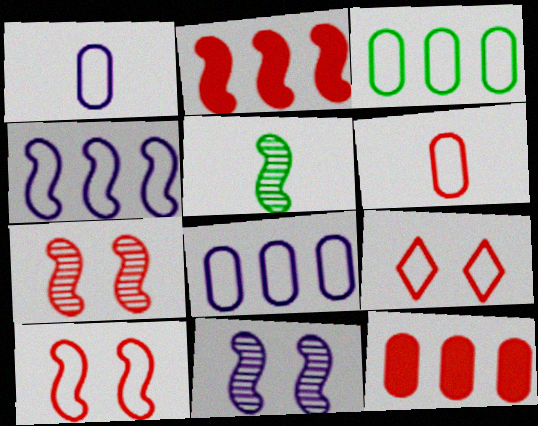[]